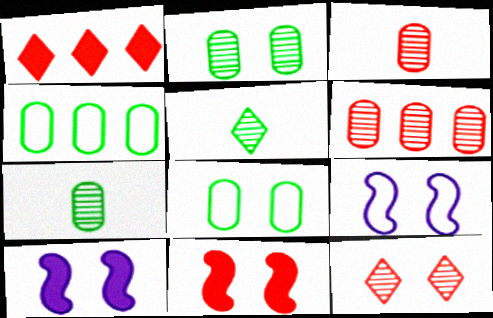[[1, 7, 9], 
[8, 10, 12]]